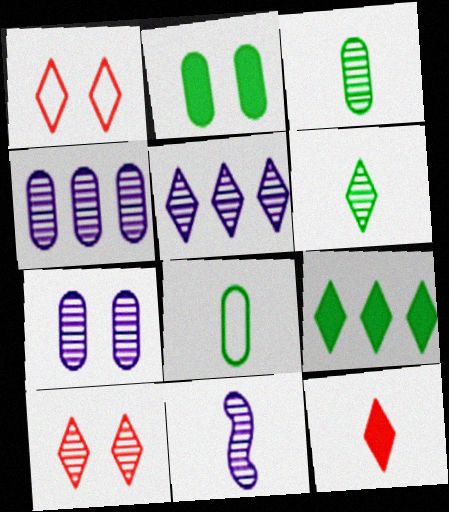[[5, 6, 10], 
[5, 7, 11], 
[8, 11, 12]]